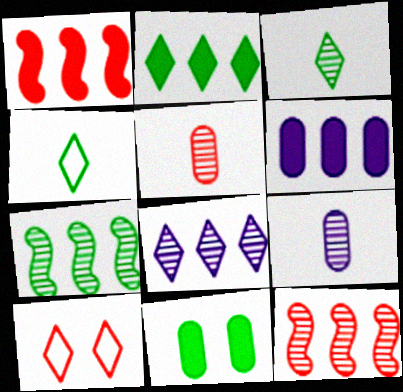[[1, 2, 6], 
[1, 5, 10], 
[4, 7, 11]]